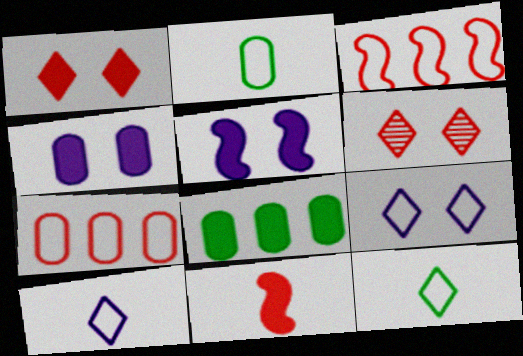[[2, 3, 9], 
[6, 7, 11]]